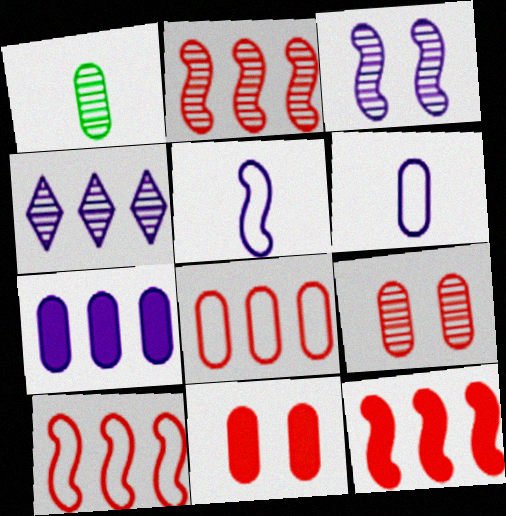[[2, 10, 12]]